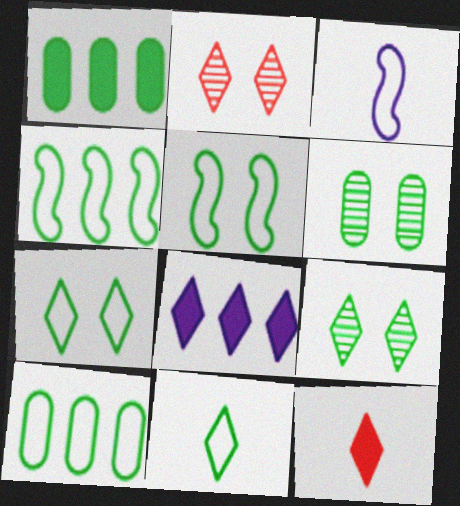[[1, 2, 3], 
[2, 8, 11], 
[5, 10, 11]]